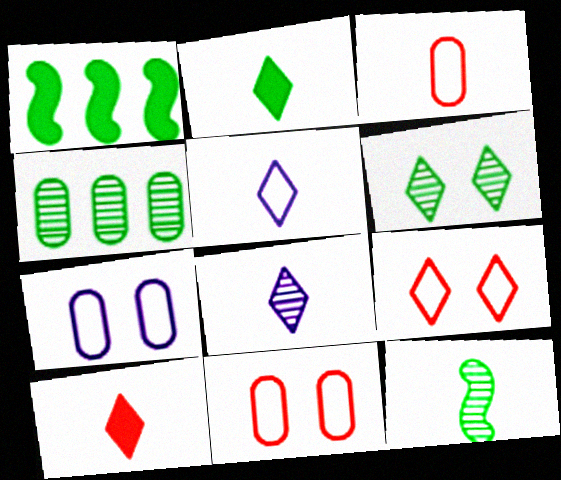[[1, 8, 11], 
[4, 6, 12]]